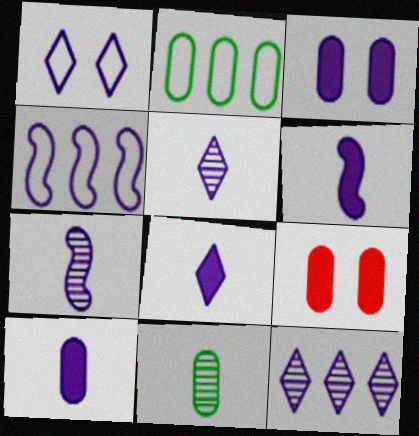[[1, 8, 12], 
[3, 4, 5], 
[6, 8, 10]]